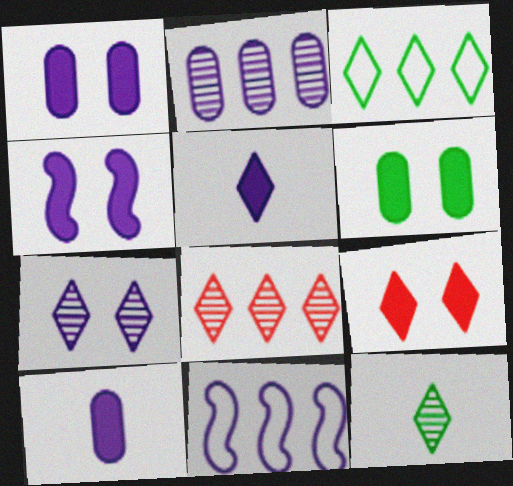[[4, 6, 9], 
[7, 8, 12], 
[7, 10, 11]]